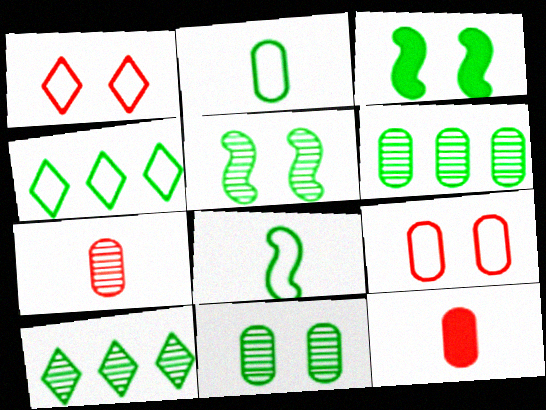[[2, 3, 10]]